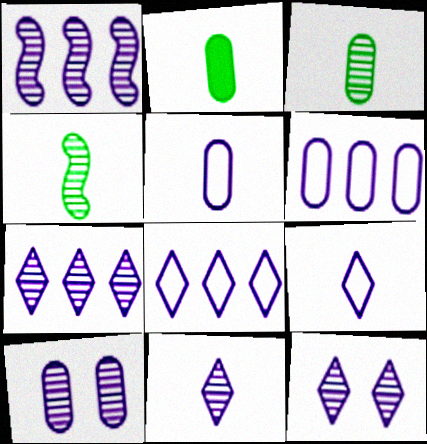[[1, 10, 11], 
[7, 11, 12]]